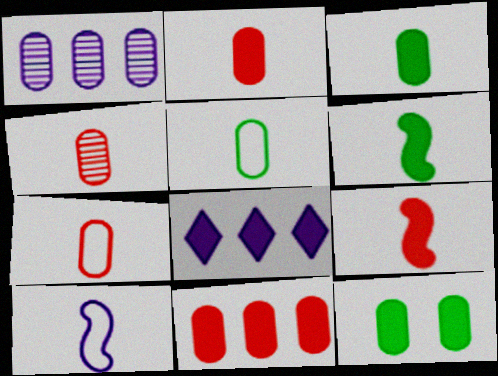[[1, 7, 12], 
[2, 4, 7], 
[8, 9, 12]]